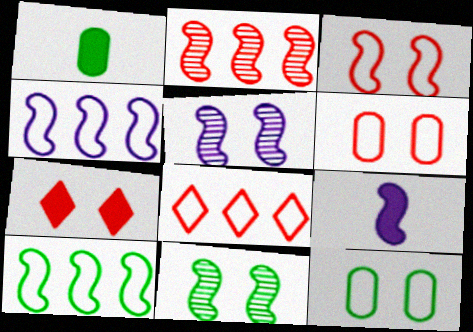[[1, 5, 8], 
[4, 5, 9], 
[5, 7, 12]]